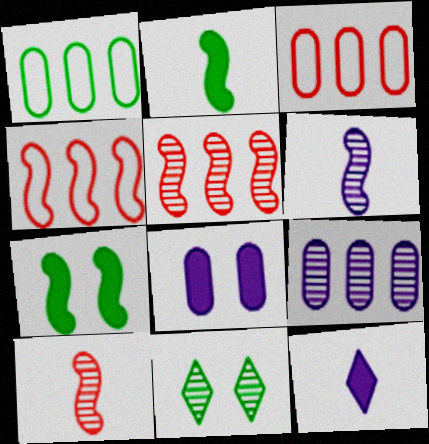[[1, 2, 11], 
[4, 6, 7], 
[9, 10, 11]]